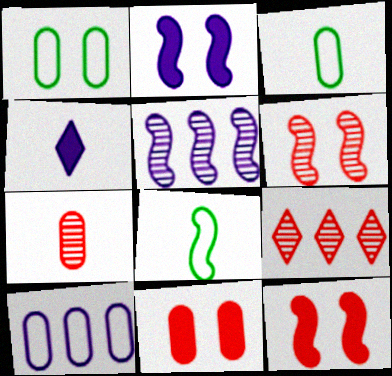[[2, 3, 9], 
[4, 7, 8], 
[5, 8, 12], 
[6, 7, 9]]